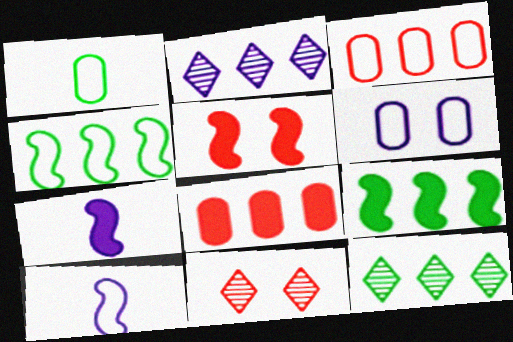[[1, 2, 5], 
[1, 3, 6], 
[2, 3, 9], 
[2, 4, 8], 
[2, 6, 7], 
[5, 7, 9]]